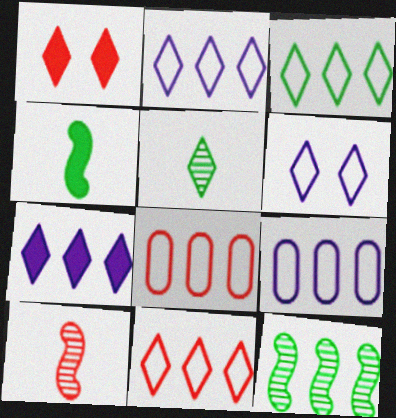[[1, 2, 5], 
[1, 8, 10], 
[2, 3, 11], 
[7, 8, 12]]